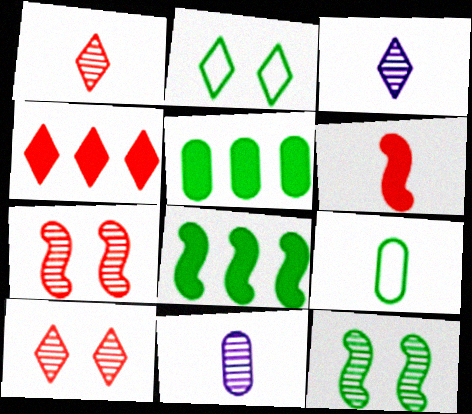[[2, 3, 4], 
[3, 6, 9]]